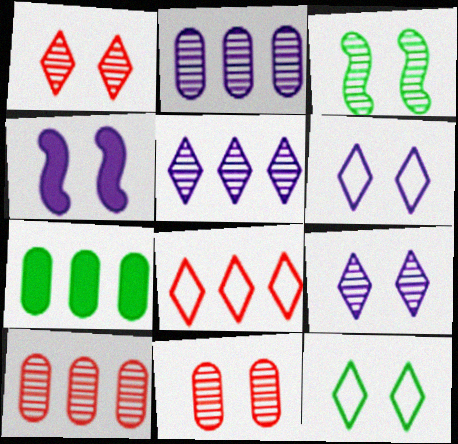[[3, 9, 11], 
[4, 11, 12]]